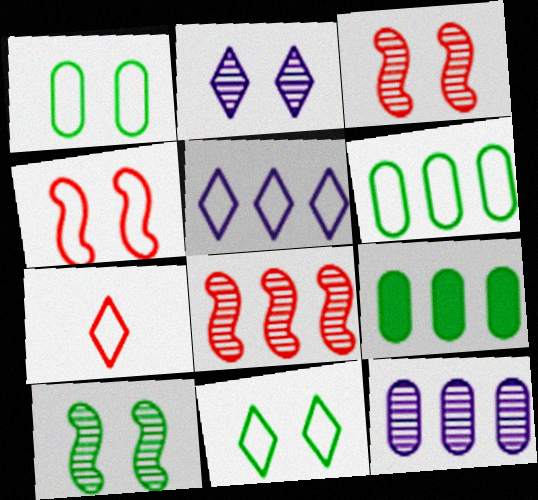[[5, 7, 11], 
[5, 8, 9]]